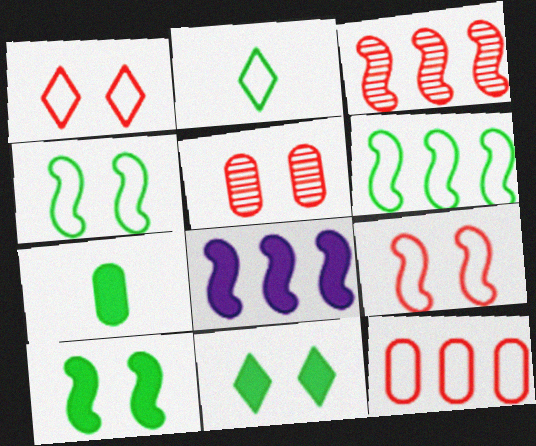[[2, 5, 8], 
[3, 6, 8]]